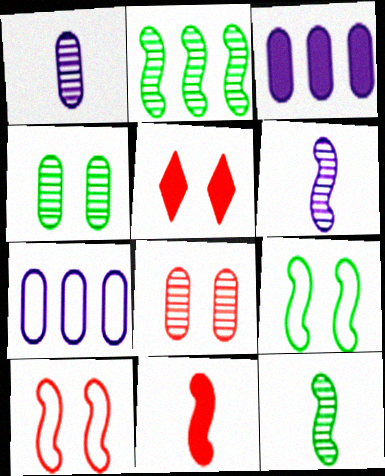[[5, 7, 12], 
[5, 8, 10]]